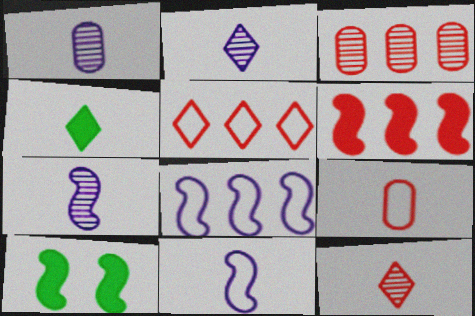[[1, 2, 7], 
[1, 5, 10], 
[3, 5, 6], 
[4, 7, 9]]